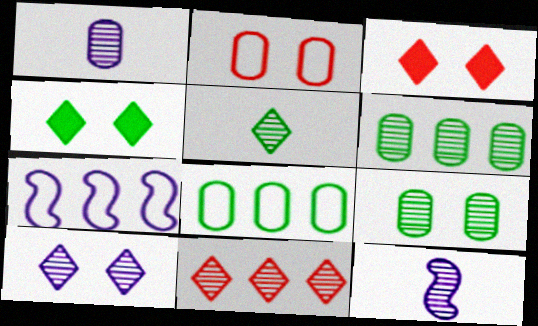[[3, 8, 12], 
[5, 10, 11], 
[9, 11, 12]]